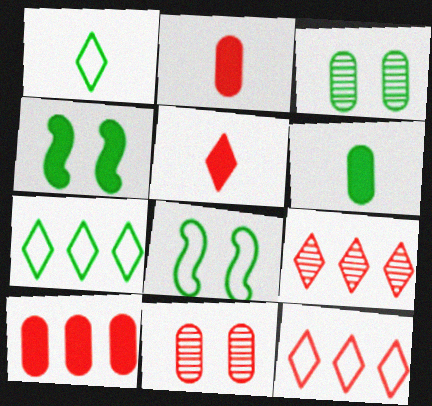[]